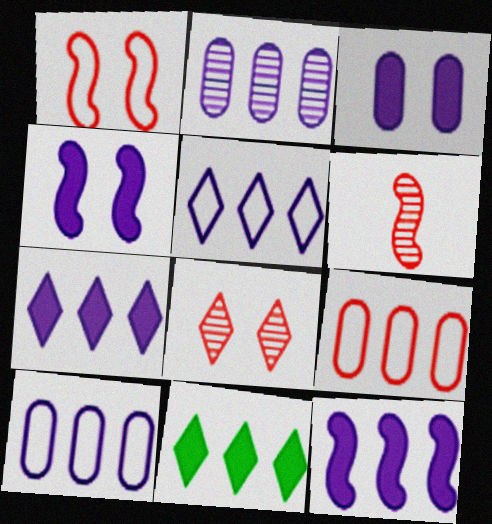[[2, 5, 12]]